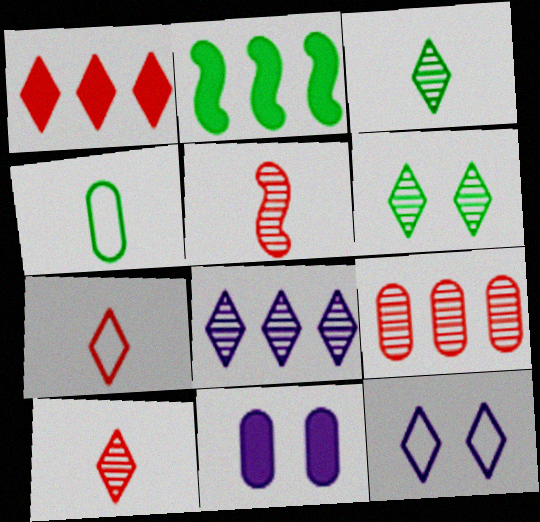[[1, 3, 12], 
[2, 4, 6], 
[4, 9, 11], 
[6, 8, 10]]